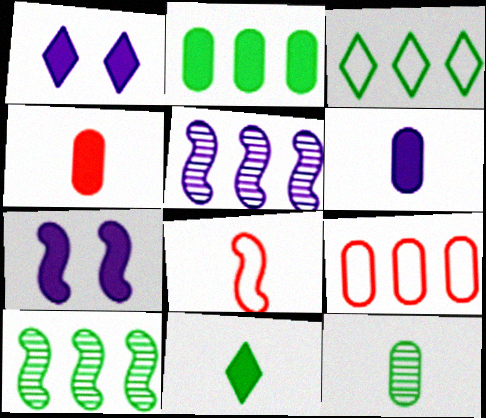[[2, 3, 10], 
[7, 8, 10]]